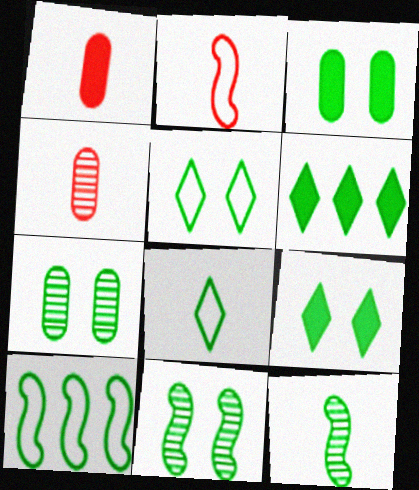[[3, 5, 11]]